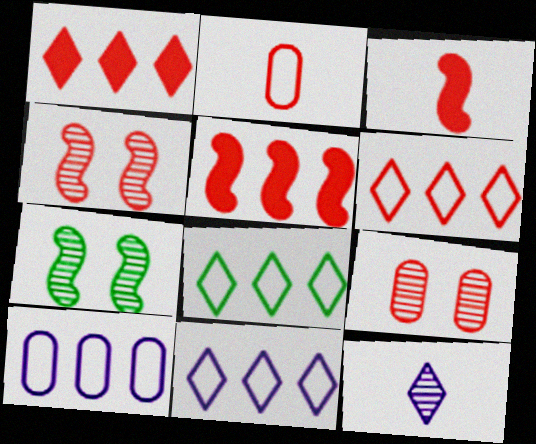[[1, 2, 4], 
[3, 6, 9], 
[6, 8, 11]]